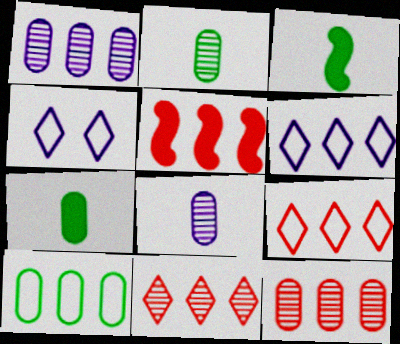[[2, 4, 5], 
[3, 4, 12], 
[5, 9, 12]]